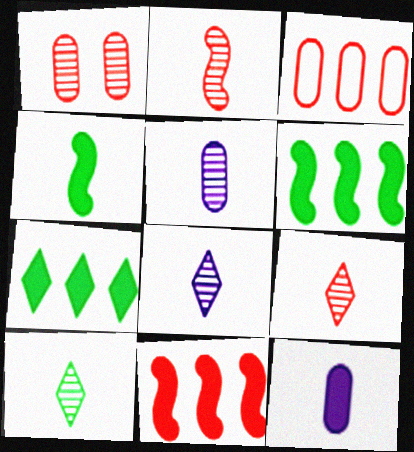[[2, 5, 10], 
[8, 9, 10]]